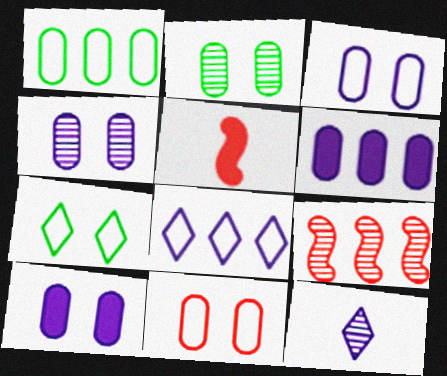[[2, 5, 8], 
[2, 9, 12], 
[2, 10, 11], 
[3, 4, 10]]